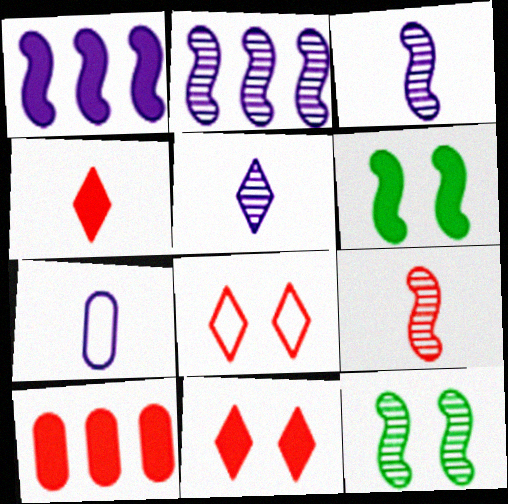[[2, 9, 12], 
[8, 9, 10]]